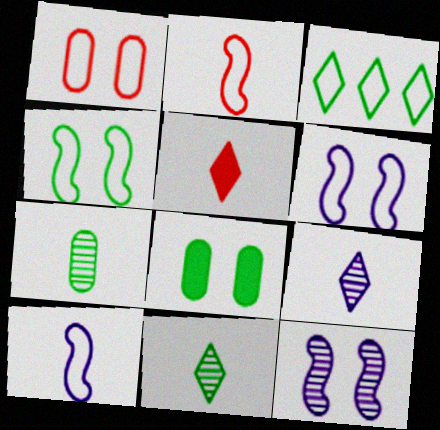[[1, 3, 10], 
[5, 7, 10]]